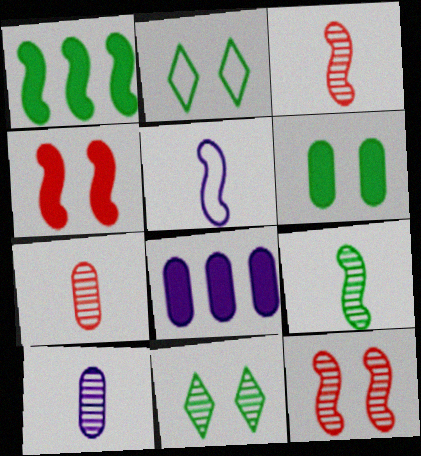[[1, 5, 12], 
[2, 3, 8]]